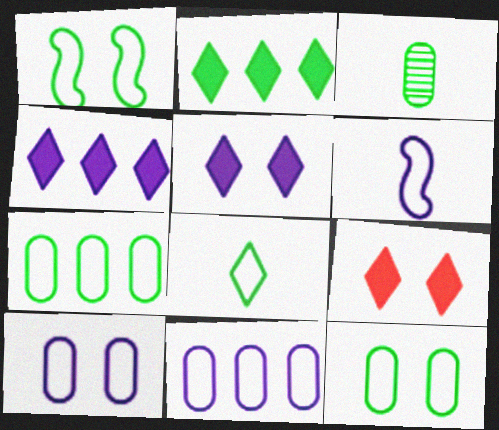[[1, 2, 3], 
[1, 7, 8]]